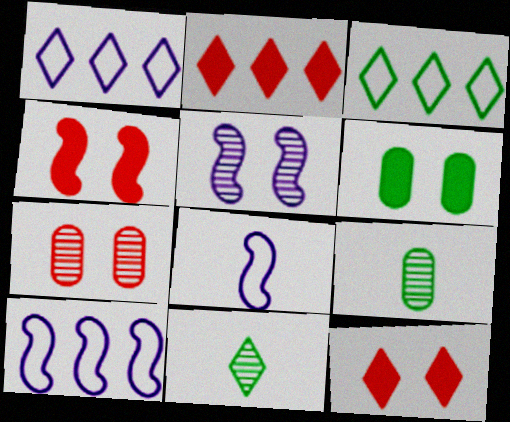[[1, 4, 9], 
[1, 11, 12], 
[9, 10, 12]]